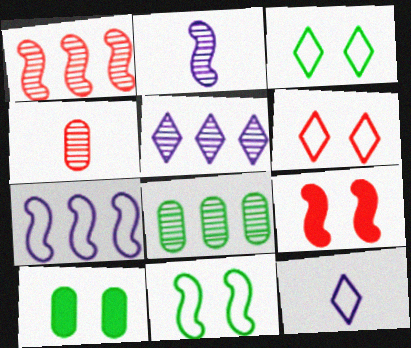[[1, 5, 8], 
[1, 10, 12], 
[8, 9, 12]]